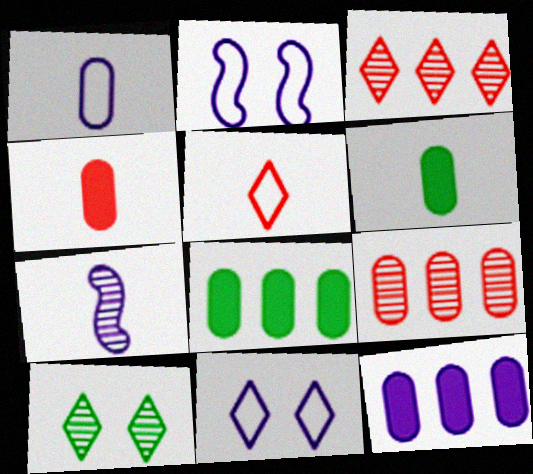[[2, 3, 6], 
[5, 6, 7], 
[7, 9, 10], 
[7, 11, 12]]